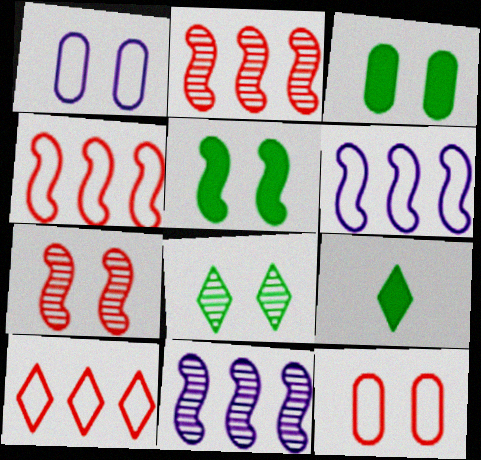[[1, 2, 9], 
[9, 11, 12]]